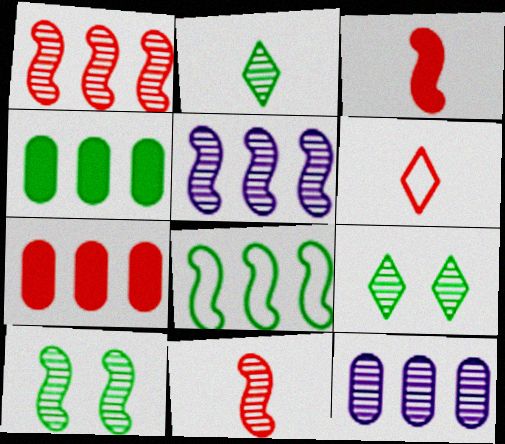[[5, 10, 11], 
[9, 11, 12]]